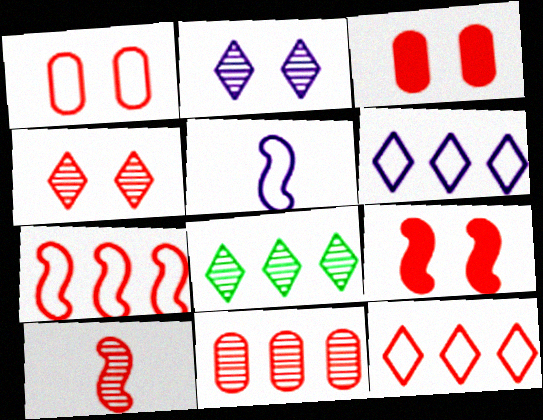[[1, 4, 9], 
[3, 5, 8], 
[3, 10, 12], 
[4, 10, 11], 
[7, 9, 10]]